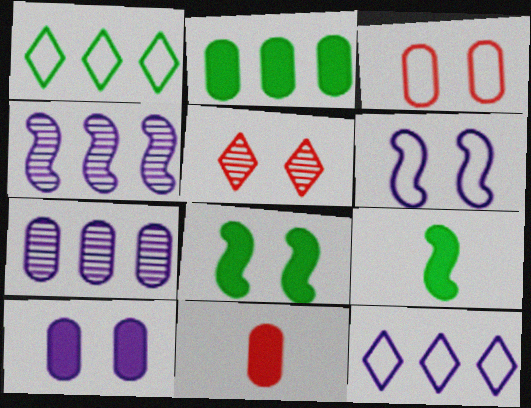[[2, 10, 11]]